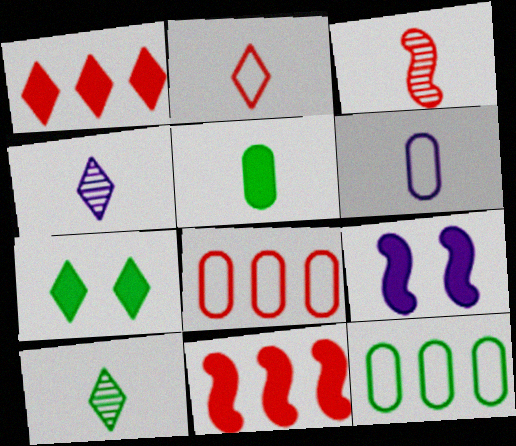[[1, 5, 9], 
[8, 9, 10]]